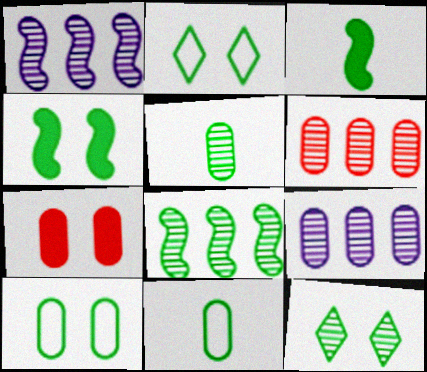[[4, 10, 12], 
[5, 8, 12], 
[7, 9, 11]]